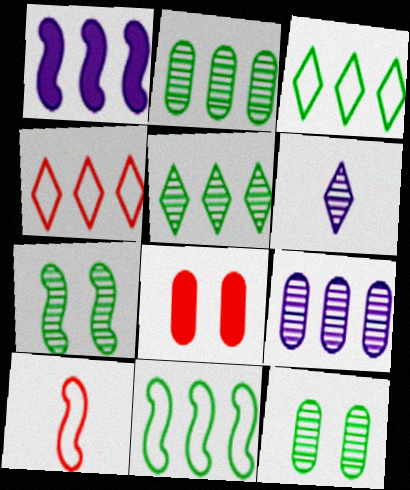[[1, 2, 4], 
[1, 7, 10], 
[6, 8, 11]]